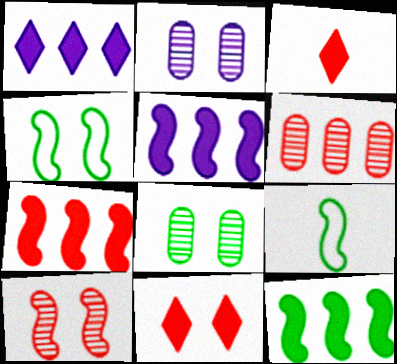[[2, 4, 11], 
[5, 7, 12], 
[5, 9, 10]]